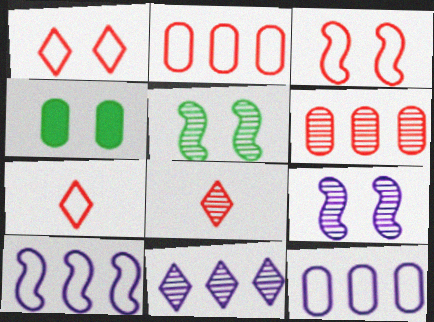[[1, 4, 9], 
[2, 3, 7], 
[4, 8, 10]]